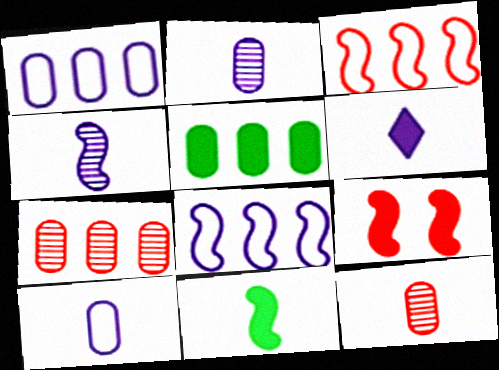[[1, 5, 7], 
[4, 6, 10], 
[5, 6, 9]]